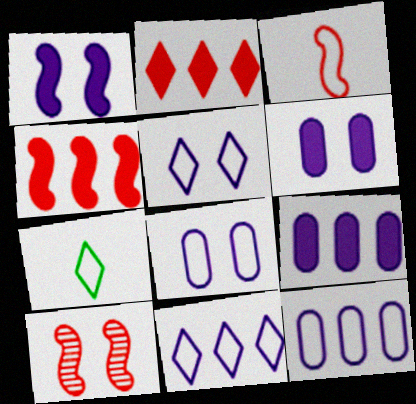[[3, 4, 10], 
[7, 9, 10]]